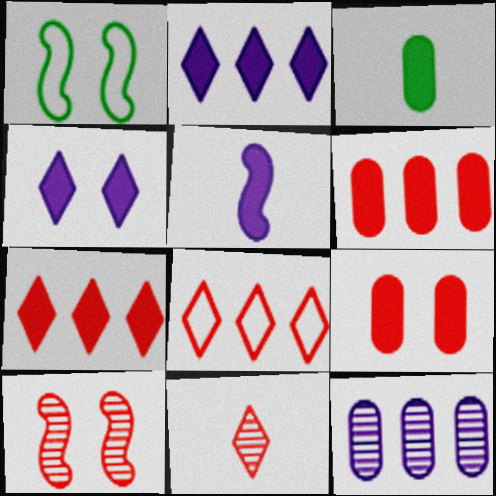[]